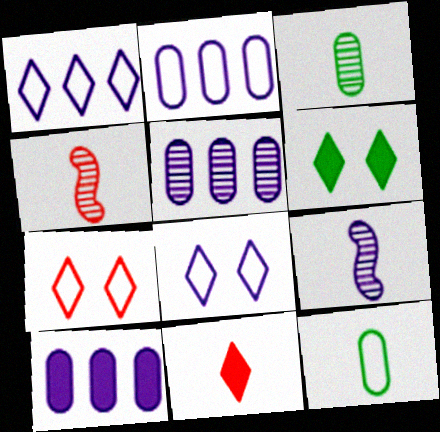[[2, 4, 6], 
[2, 5, 10], 
[8, 9, 10], 
[9, 11, 12]]